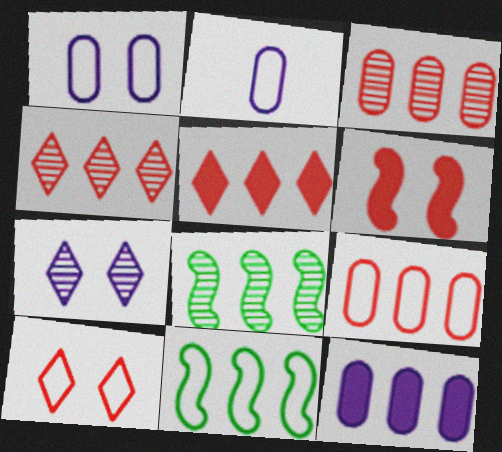[[2, 10, 11], 
[4, 11, 12]]